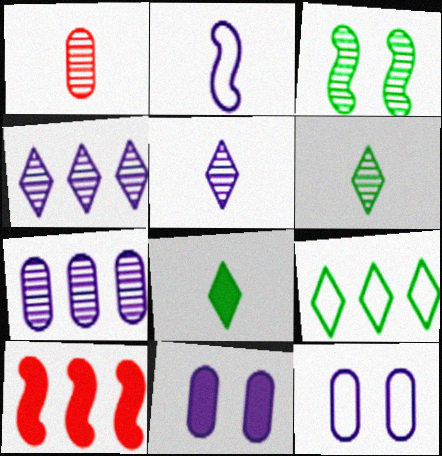[[1, 2, 8], 
[1, 3, 4], 
[2, 3, 10], 
[2, 4, 11], 
[6, 10, 12], 
[7, 9, 10], 
[8, 10, 11]]